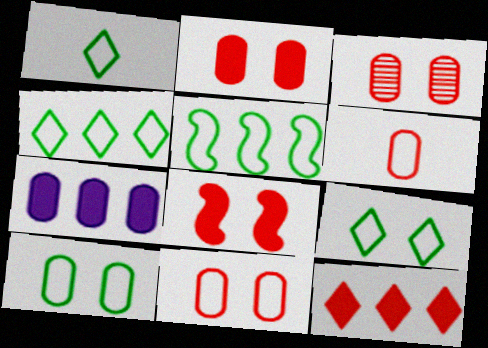[[1, 4, 9], 
[1, 5, 10], 
[2, 3, 11]]